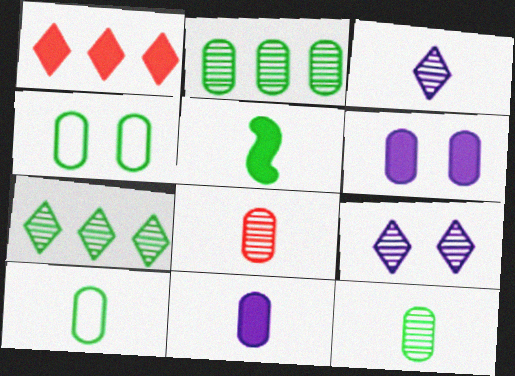[[1, 5, 6], 
[4, 5, 7], 
[8, 10, 11]]